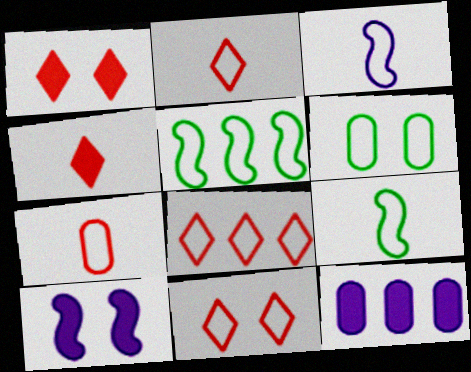[[2, 8, 11], 
[3, 6, 8]]